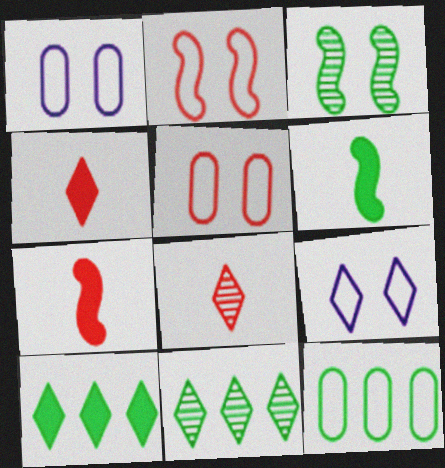[[1, 7, 11], 
[4, 9, 11], 
[8, 9, 10]]